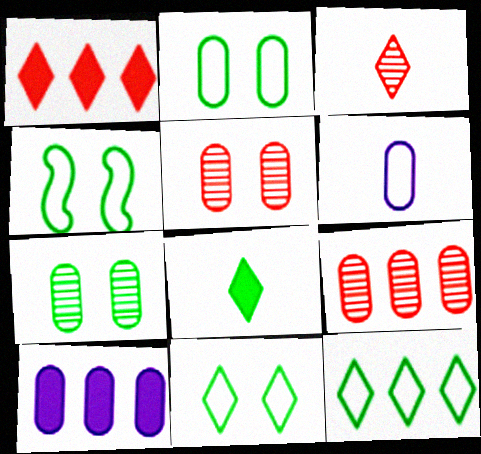[[2, 4, 11], 
[3, 4, 10]]